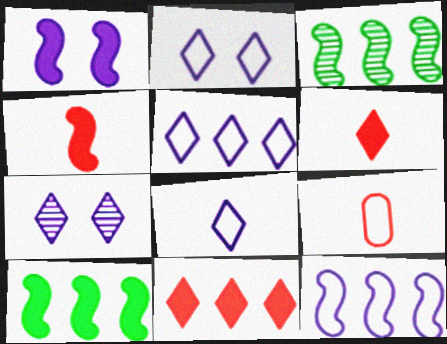[[1, 4, 10], 
[2, 5, 8], 
[7, 9, 10]]